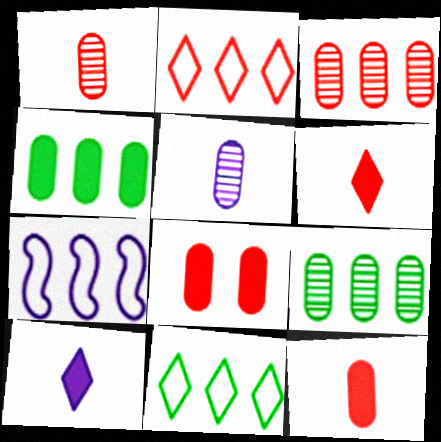[]